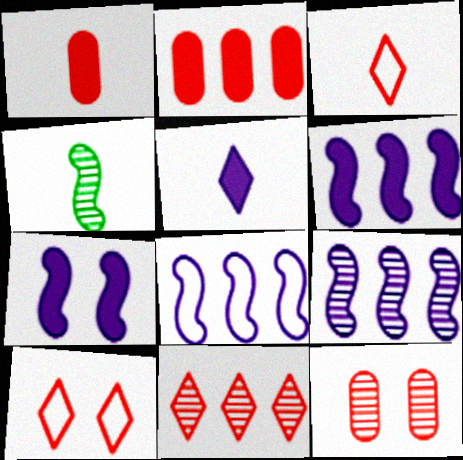[[6, 8, 9]]